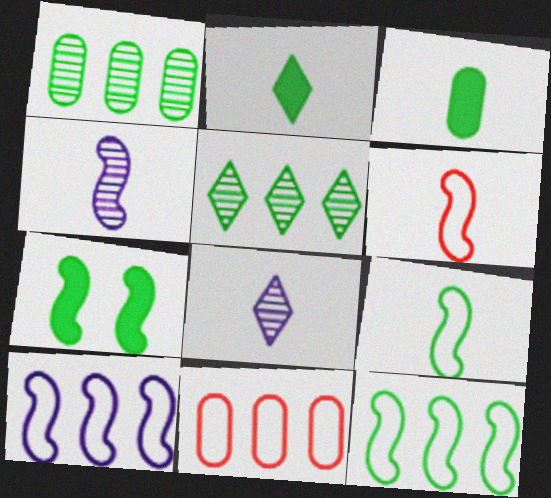[[3, 6, 8], 
[7, 8, 11]]